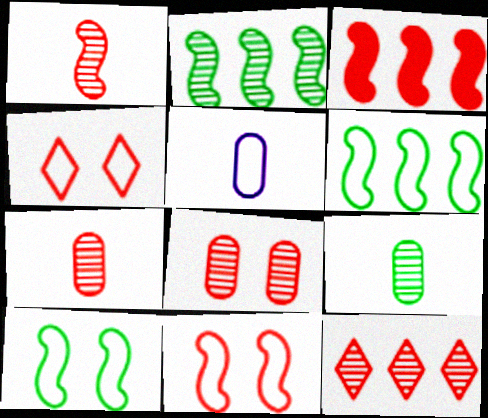[[1, 3, 11], 
[1, 8, 12], 
[3, 4, 7], 
[4, 5, 6]]